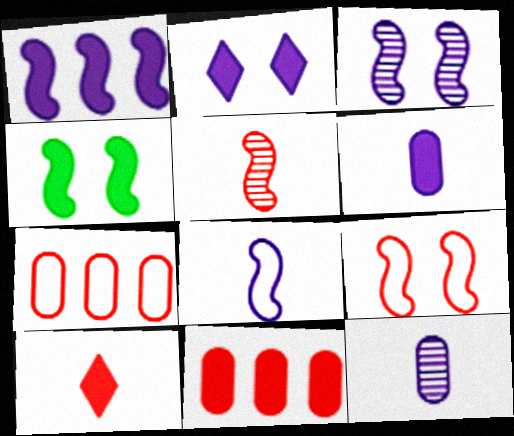[[1, 2, 6], 
[1, 3, 8], 
[3, 4, 9]]